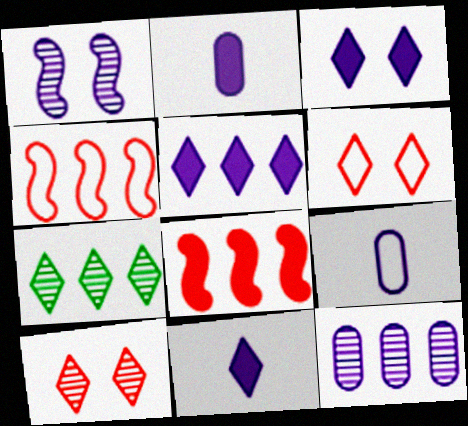[[1, 5, 9], 
[3, 5, 11], 
[6, 7, 11]]